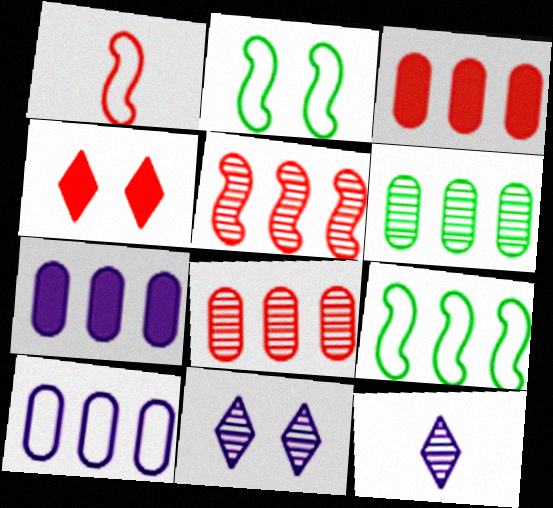[[1, 4, 8], 
[2, 3, 12], 
[3, 6, 10]]